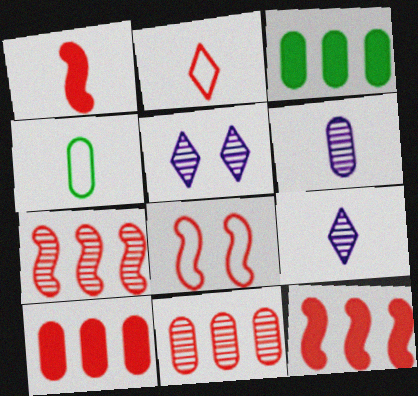[[1, 4, 9], 
[1, 7, 8], 
[3, 8, 9], 
[4, 5, 12]]